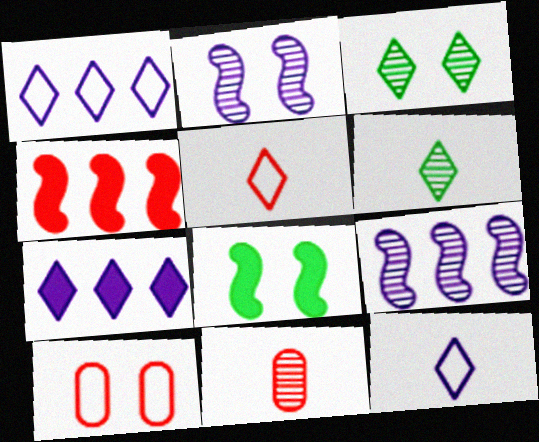[[1, 8, 11], 
[3, 5, 7], 
[3, 9, 11]]